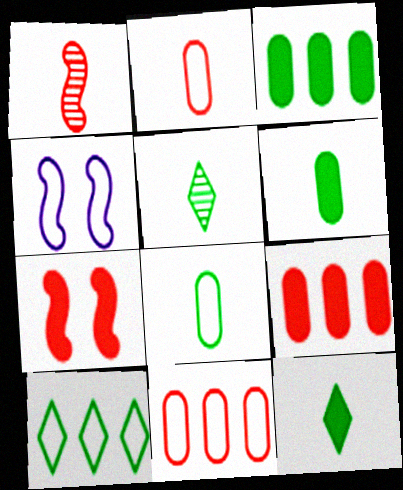[[2, 4, 10], 
[4, 5, 9]]